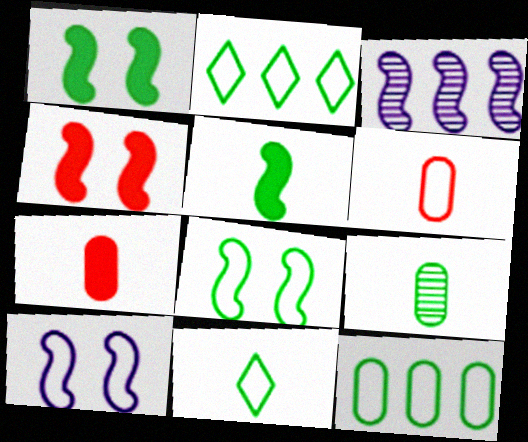[[1, 2, 9], 
[2, 6, 10], 
[5, 9, 11], 
[8, 11, 12]]